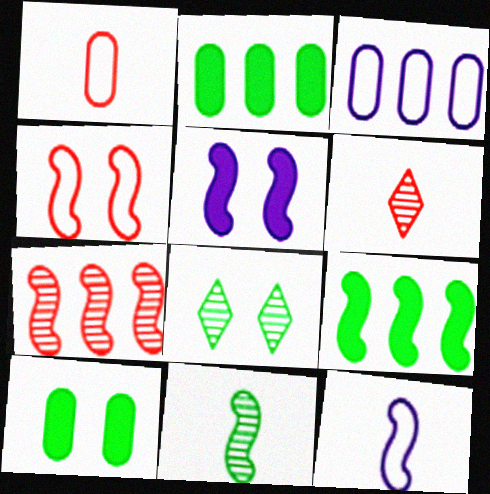[]